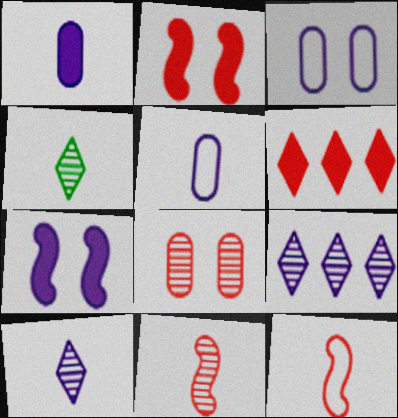[[1, 4, 12], 
[5, 7, 9], 
[6, 8, 12]]